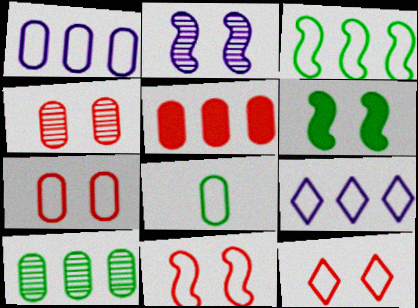[[1, 5, 10], 
[1, 7, 8], 
[2, 6, 11], 
[7, 11, 12], 
[8, 9, 11]]